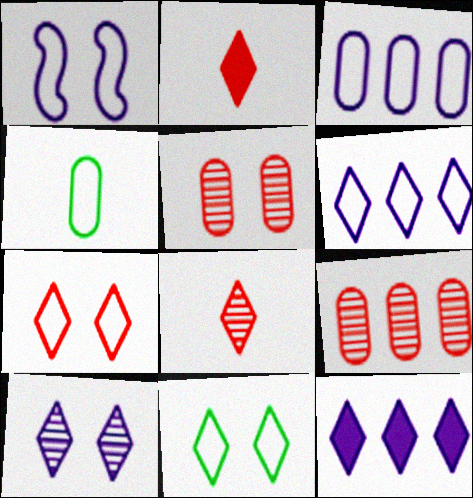[[8, 11, 12]]